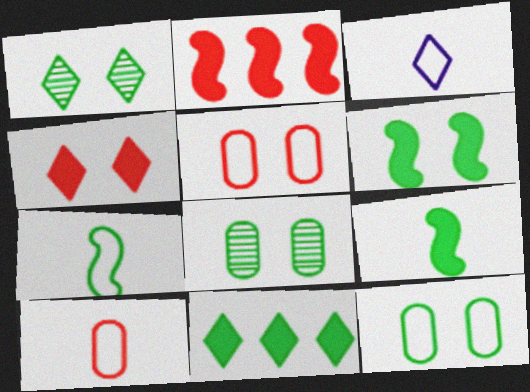[[1, 6, 12], 
[2, 3, 8], 
[3, 7, 10], 
[7, 8, 11]]